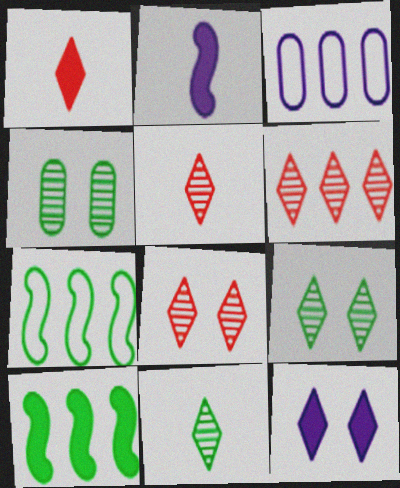[[3, 6, 10], 
[5, 6, 8]]